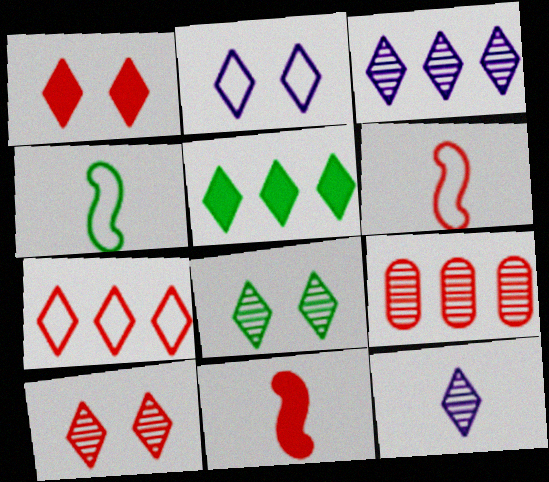[[1, 2, 8], 
[1, 6, 9], 
[3, 5, 7]]